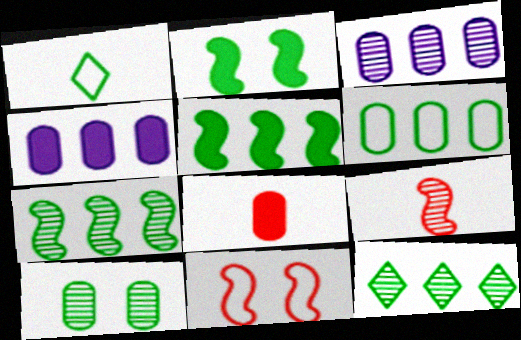[[1, 5, 10], 
[5, 6, 12]]